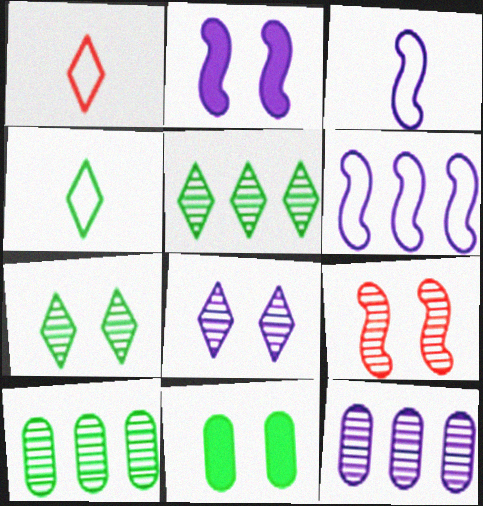[[1, 2, 10]]